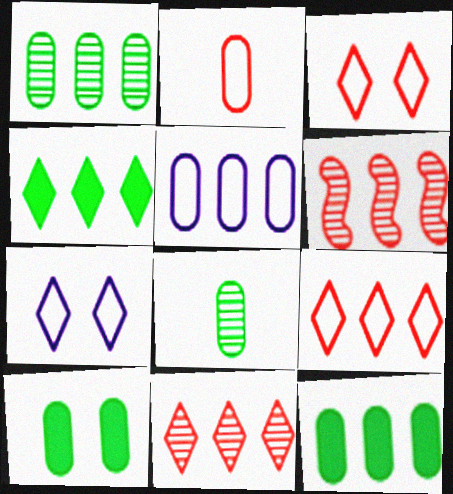[[4, 5, 6]]